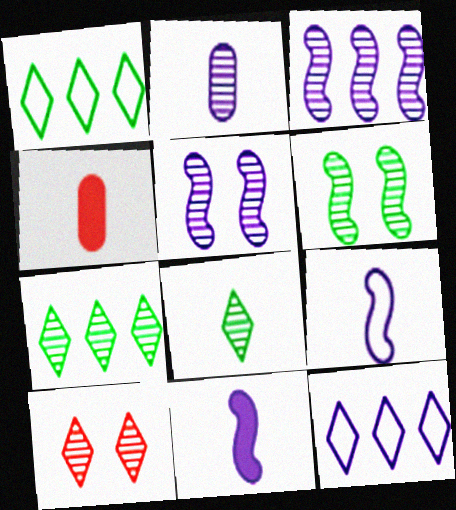[[1, 4, 5], 
[4, 6, 12], 
[4, 8, 9]]